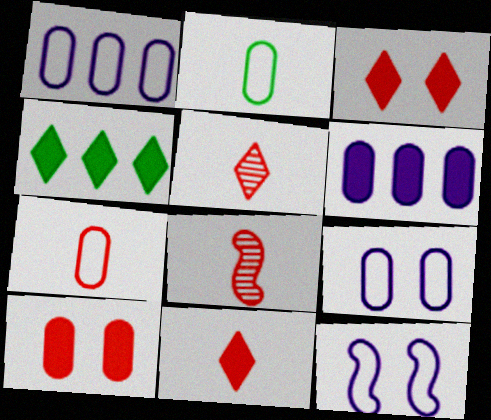[[4, 8, 9], 
[7, 8, 11]]